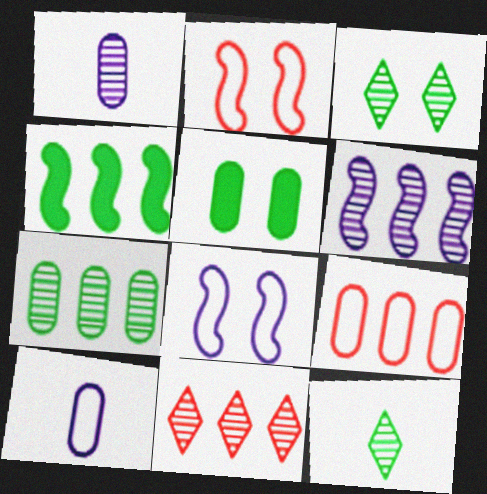[[1, 5, 9], 
[6, 7, 11]]